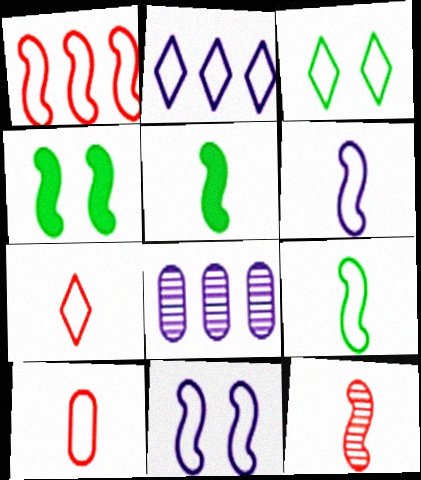[[1, 9, 11], 
[2, 3, 7], 
[4, 7, 8], 
[5, 6, 12]]